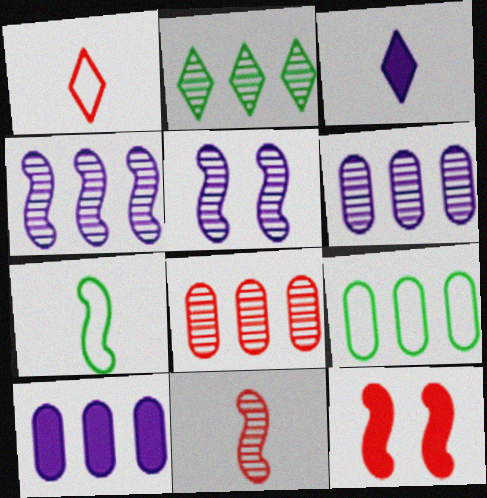[[1, 8, 12], 
[2, 4, 8], 
[4, 7, 12], 
[8, 9, 10]]